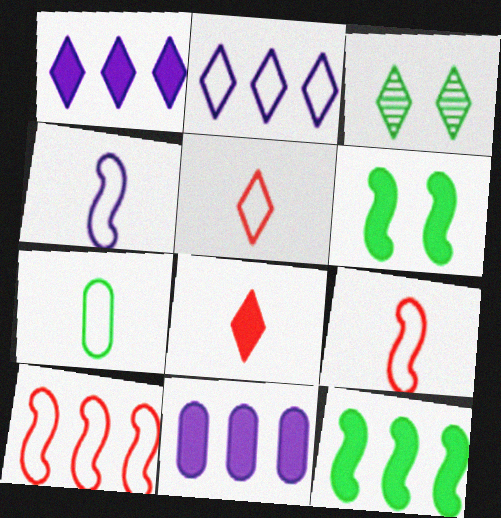[[1, 3, 5], 
[2, 3, 8], 
[3, 7, 12], 
[3, 9, 11], 
[4, 5, 7], 
[6, 8, 11]]